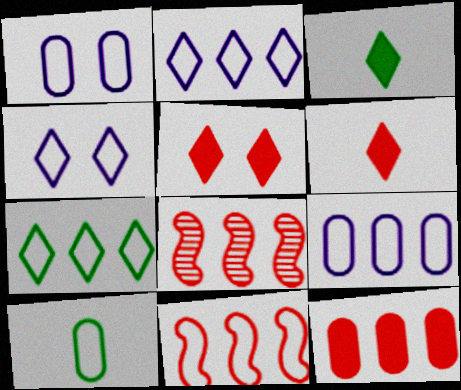[[1, 3, 8], 
[4, 10, 11], 
[7, 9, 11]]